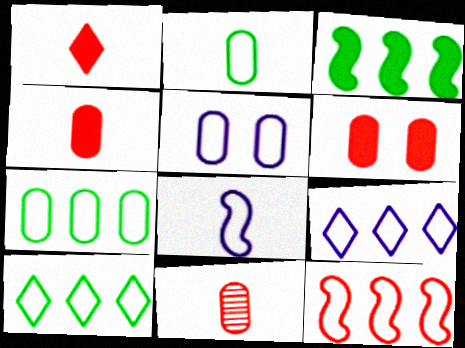[[5, 8, 9], 
[7, 9, 12]]